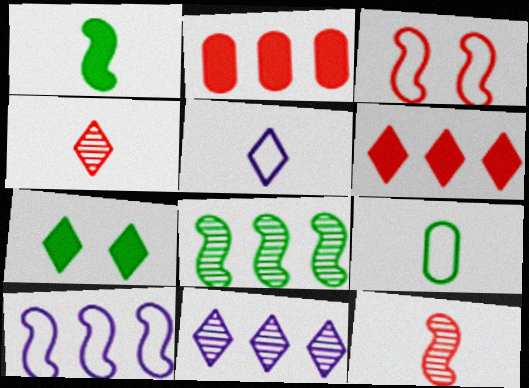[[2, 3, 4], 
[7, 8, 9]]